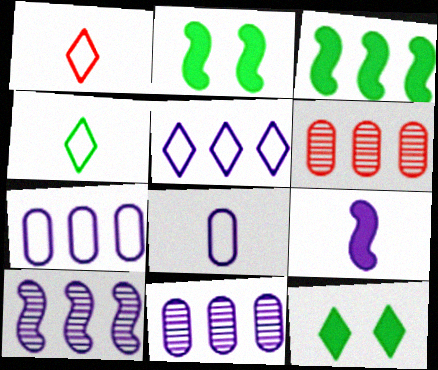[[1, 2, 11], 
[3, 5, 6]]